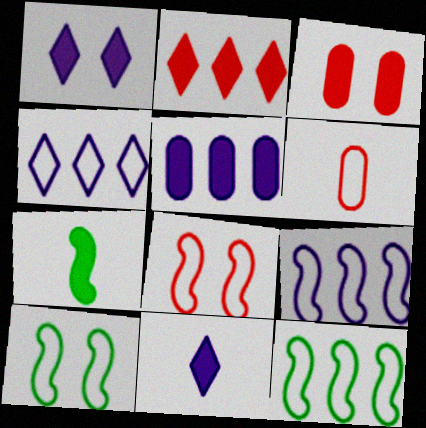[[4, 6, 10]]